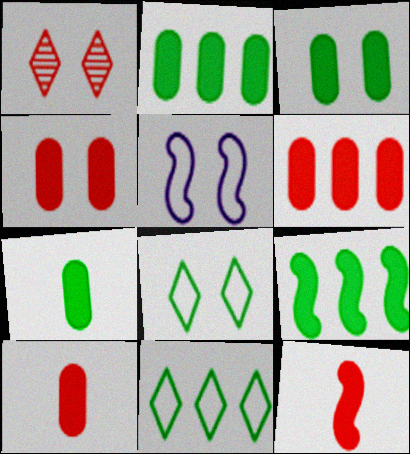[[1, 3, 5], 
[2, 3, 7], 
[4, 6, 10]]